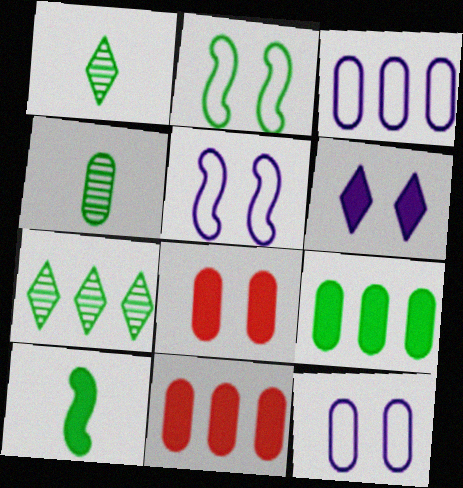[[1, 2, 9], 
[1, 5, 11], 
[3, 4, 8], 
[4, 11, 12], 
[6, 10, 11]]